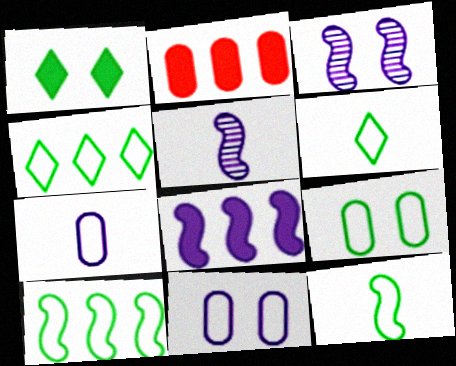[[2, 3, 6], 
[4, 9, 12], 
[6, 9, 10]]